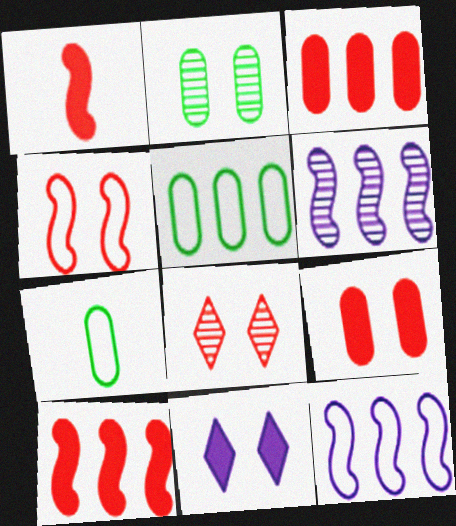[[2, 4, 11], 
[4, 8, 9]]